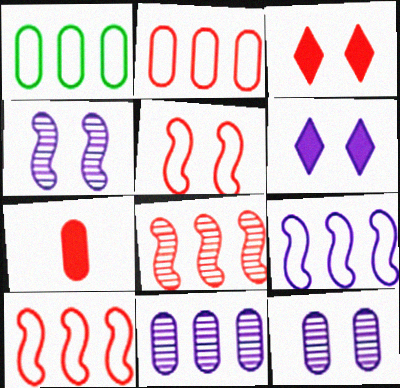[[1, 7, 12]]